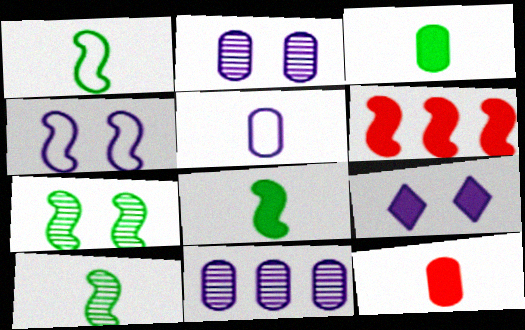[[1, 8, 10], 
[2, 4, 9], 
[3, 6, 9], 
[4, 6, 10]]